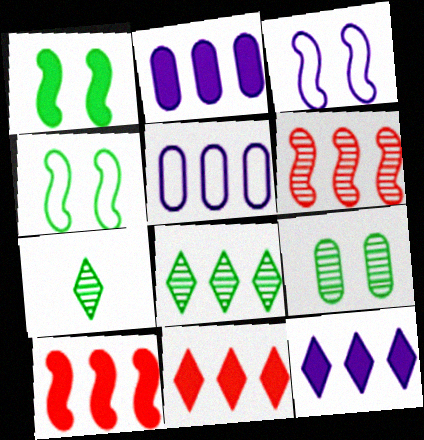[[5, 8, 10]]